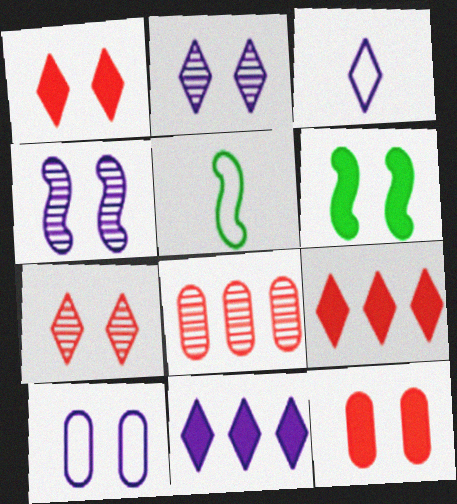[[2, 3, 11], 
[3, 6, 8], 
[6, 7, 10]]